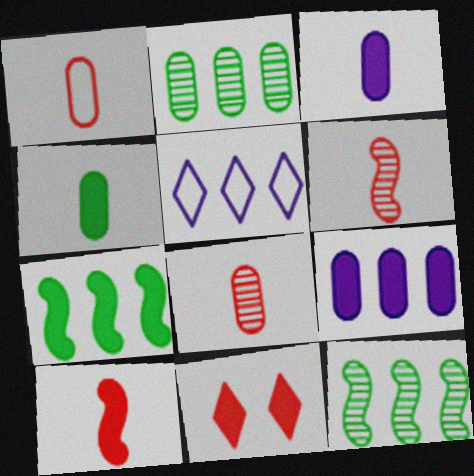[[3, 7, 11]]